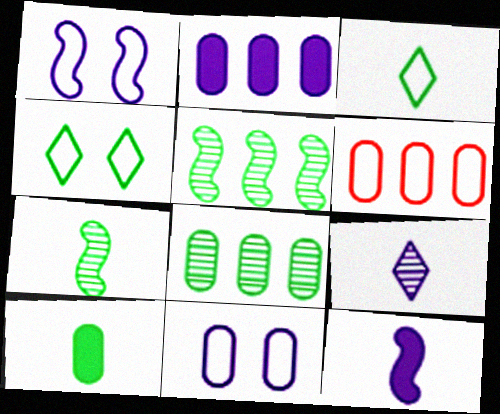[[1, 2, 9], 
[1, 3, 6], 
[2, 6, 8], 
[3, 7, 10], 
[4, 5, 10]]